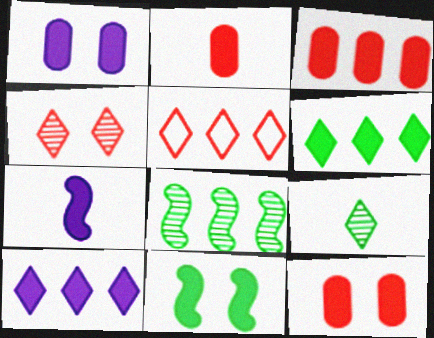[[1, 7, 10], 
[2, 3, 12], 
[2, 10, 11], 
[6, 7, 12]]